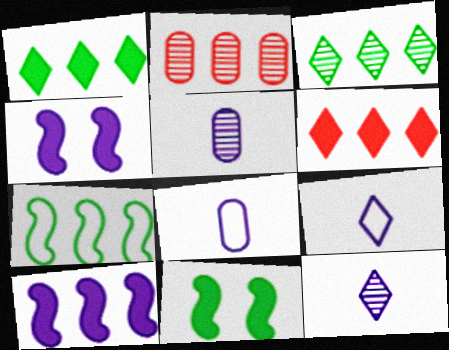[[2, 9, 11]]